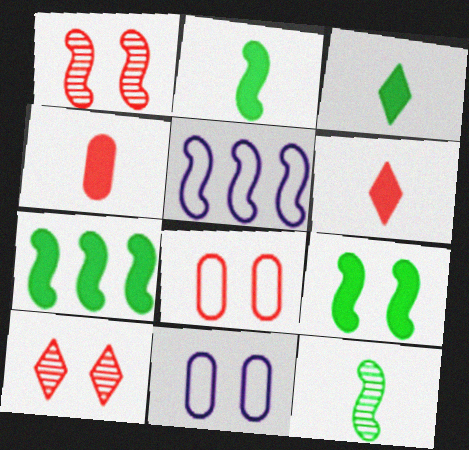[[1, 2, 5], 
[2, 7, 9], 
[9, 10, 11]]